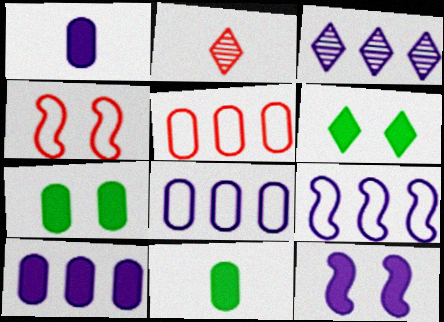[[2, 7, 9], 
[3, 4, 11], 
[3, 9, 10]]